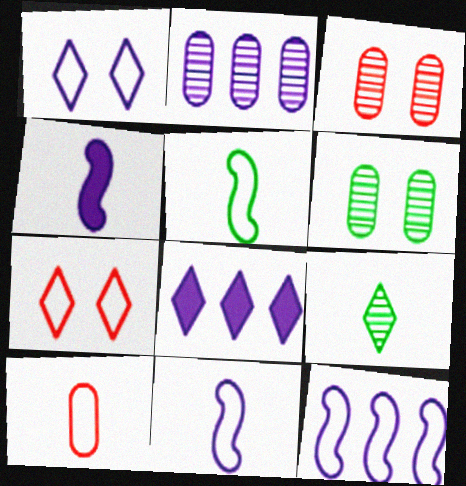[[1, 2, 4], 
[2, 8, 12], 
[3, 5, 8], 
[4, 9, 10], 
[7, 8, 9]]